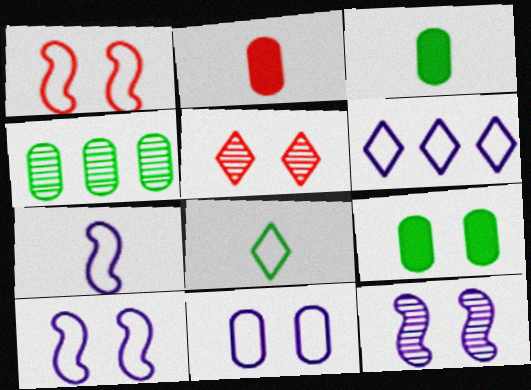[[2, 4, 11], 
[5, 9, 10], 
[6, 7, 11]]